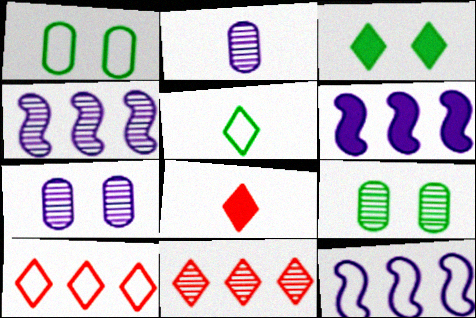[[1, 4, 8], 
[4, 6, 12], 
[8, 9, 12]]